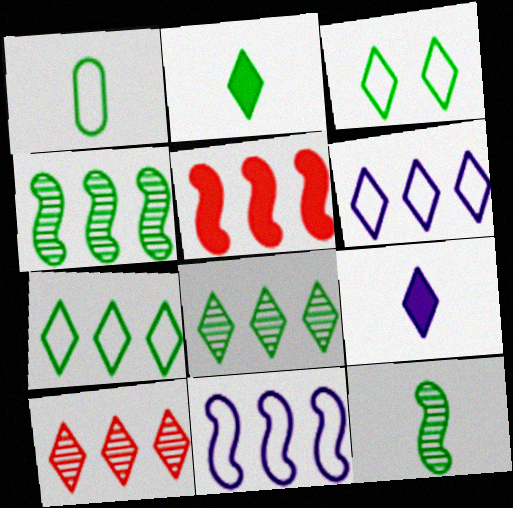[[1, 2, 12], 
[2, 3, 8], 
[3, 9, 10], 
[4, 5, 11]]